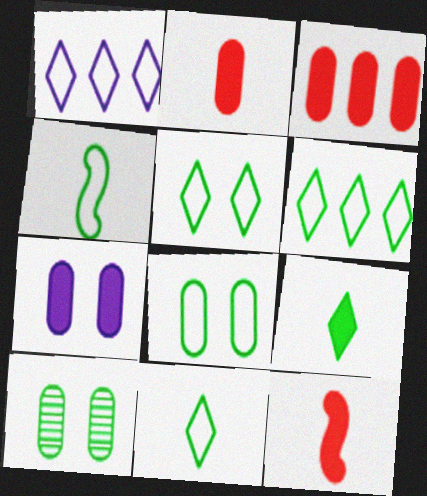[[1, 10, 12], 
[4, 6, 8], 
[5, 6, 11]]